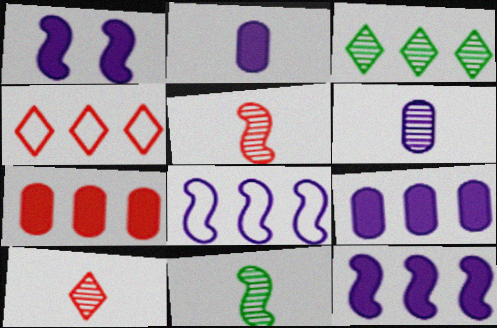[[3, 7, 8], 
[6, 10, 11]]